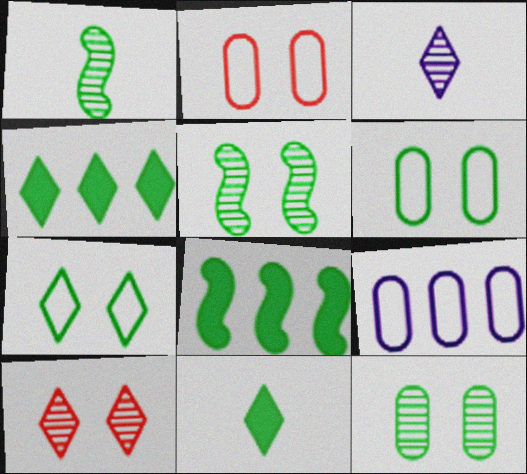[[1, 4, 6], 
[2, 3, 8]]